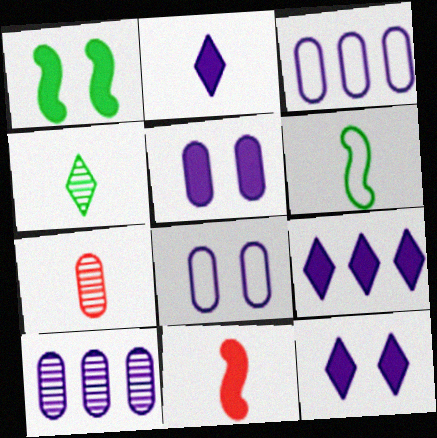[[2, 6, 7], 
[2, 9, 12]]